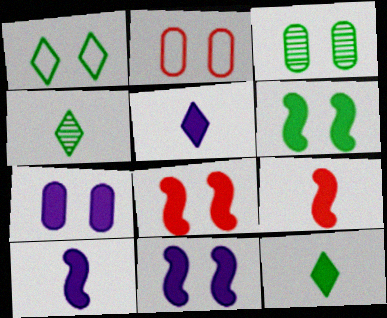[[1, 3, 6], 
[2, 3, 7], 
[6, 8, 11]]